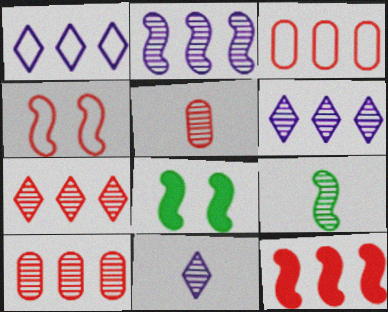[[1, 5, 8], 
[3, 7, 12], 
[3, 8, 11], 
[5, 9, 11]]